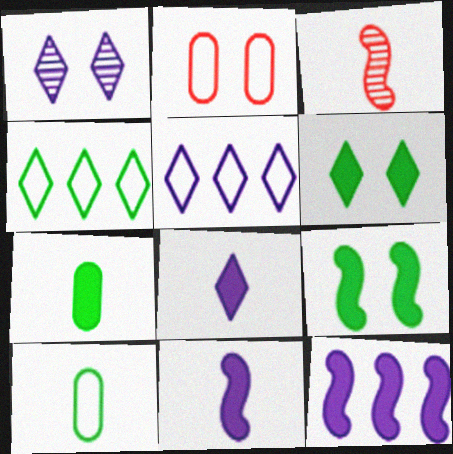[[1, 2, 9], 
[1, 5, 8], 
[3, 8, 10]]